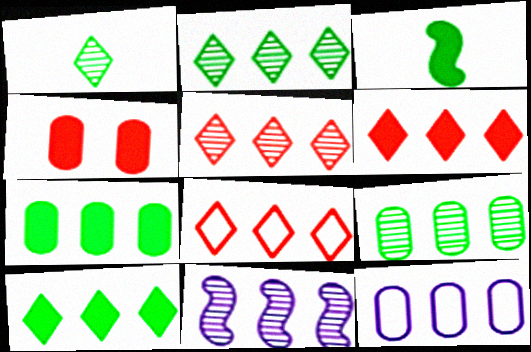[[5, 6, 8], 
[5, 9, 11], 
[7, 8, 11]]